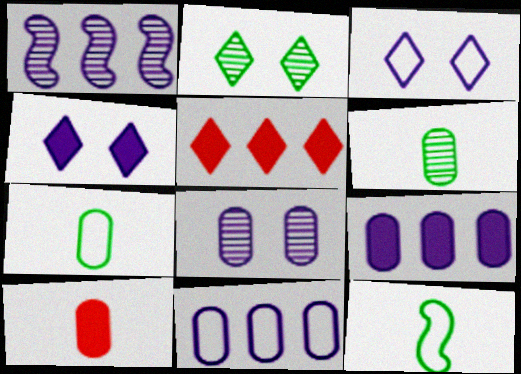[[5, 8, 12]]